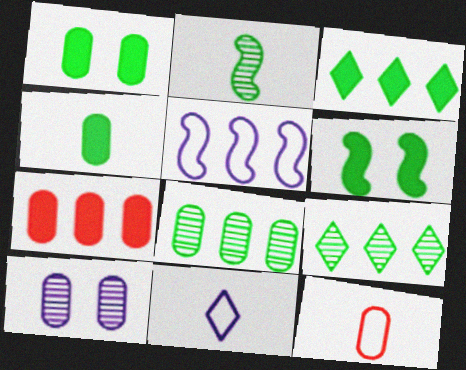[[3, 4, 6], 
[5, 7, 9]]